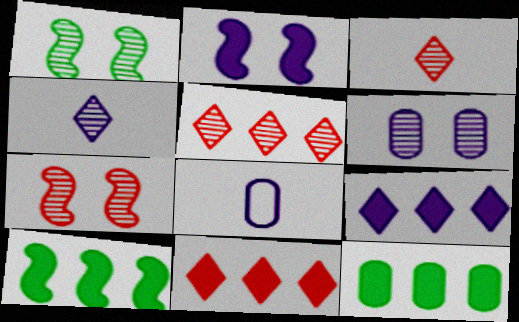[[1, 8, 11]]